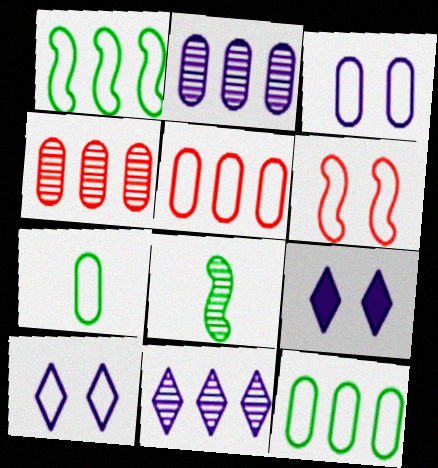[[3, 5, 7], 
[5, 8, 9]]